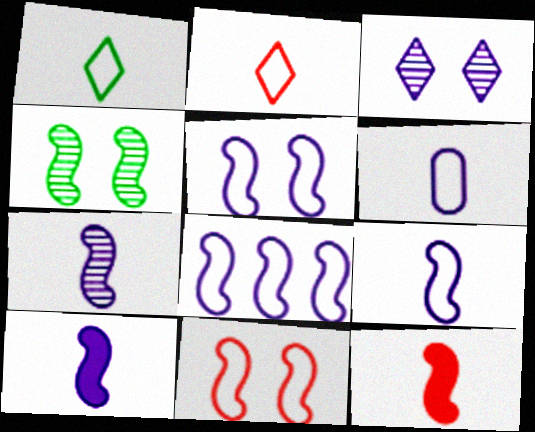[[4, 8, 12], 
[5, 8, 9], 
[7, 9, 10]]